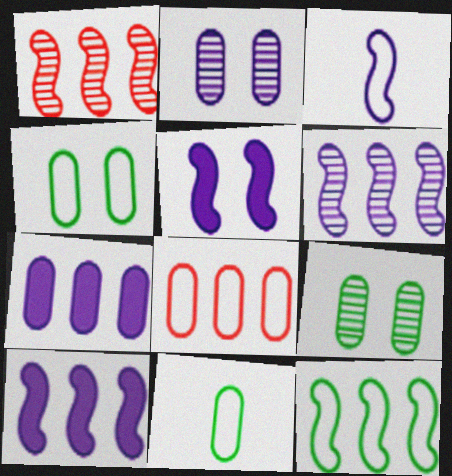[[1, 10, 12], 
[3, 5, 6]]